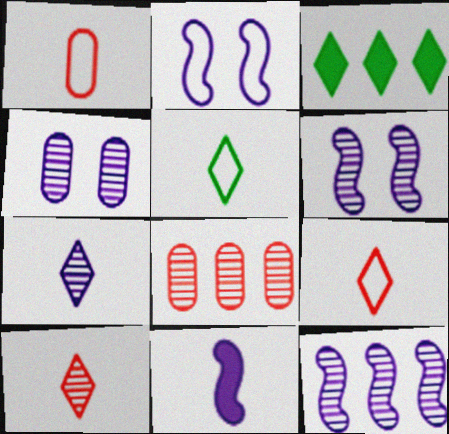[[1, 3, 6], 
[2, 11, 12], 
[4, 7, 12]]